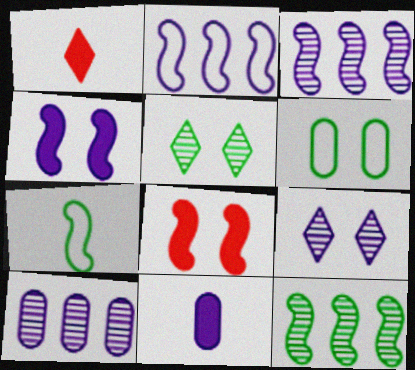[[1, 3, 6], 
[2, 9, 11], 
[3, 7, 8], 
[6, 8, 9]]